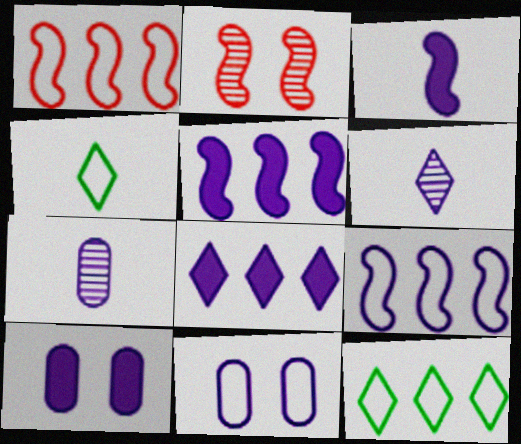[[1, 4, 11], 
[3, 8, 10], 
[5, 6, 11], 
[6, 9, 10]]